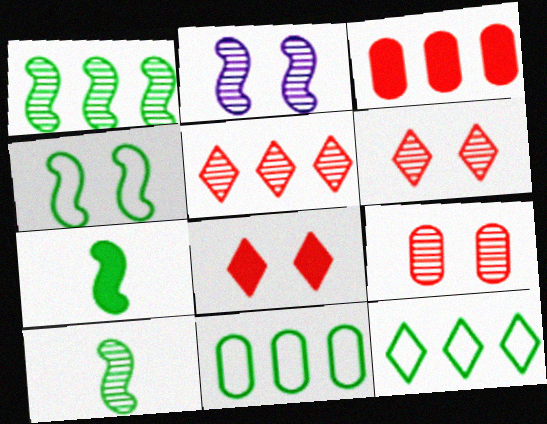[[1, 4, 7]]